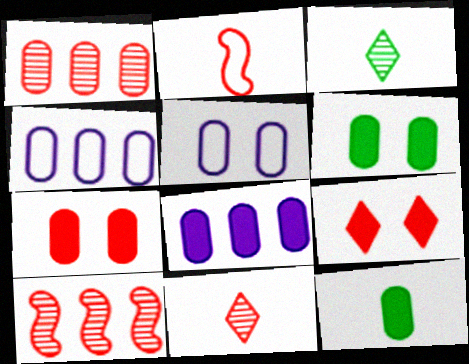[[1, 2, 9], 
[1, 5, 12], 
[7, 8, 12]]